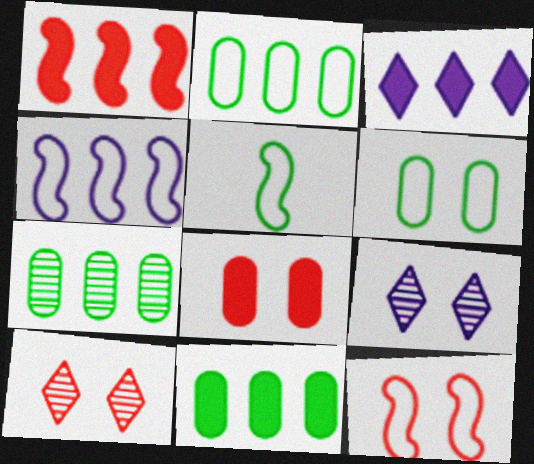[[1, 3, 11], 
[2, 7, 11], 
[4, 5, 12], 
[8, 10, 12]]